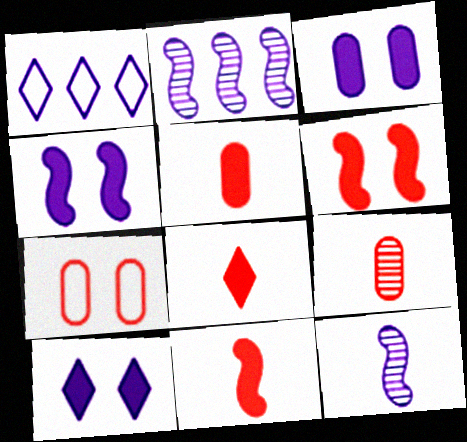[[1, 3, 12], 
[3, 4, 10], 
[5, 8, 11]]